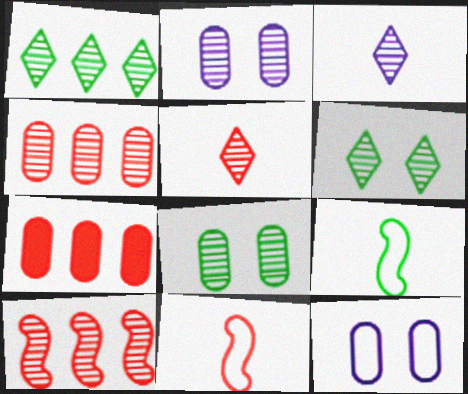[[3, 8, 10]]